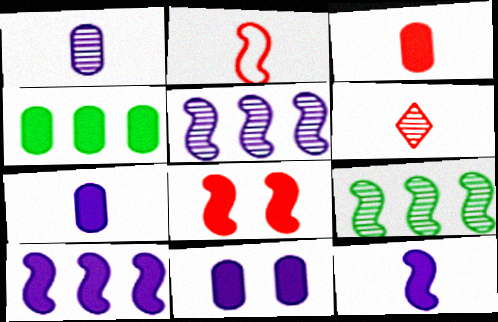[[2, 3, 6], 
[3, 4, 11]]